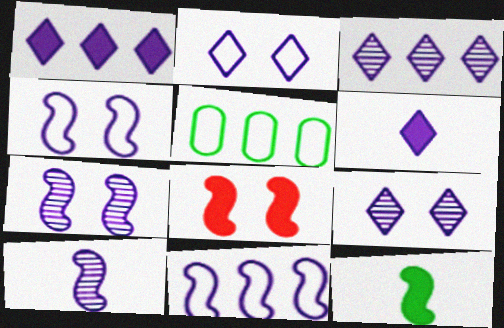[[2, 3, 6]]